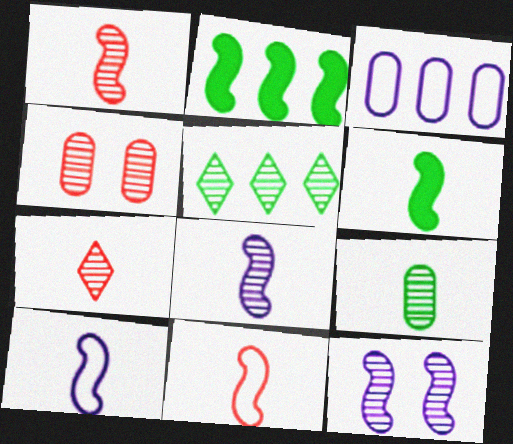[[1, 6, 10], 
[2, 11, 12], 
[4, 5, 8], 
[6, 8, 11], 
[7, 8, 9]]